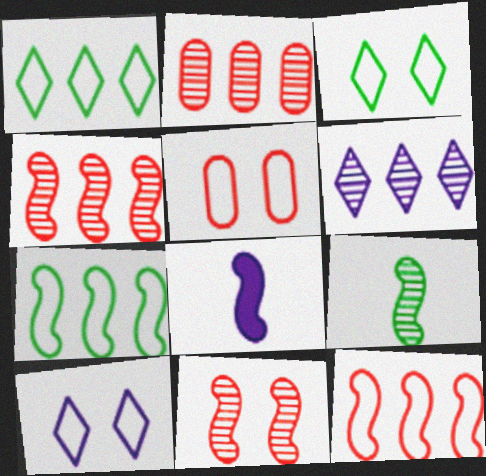[[2, 3, 8], 
[7, 8, 11]]